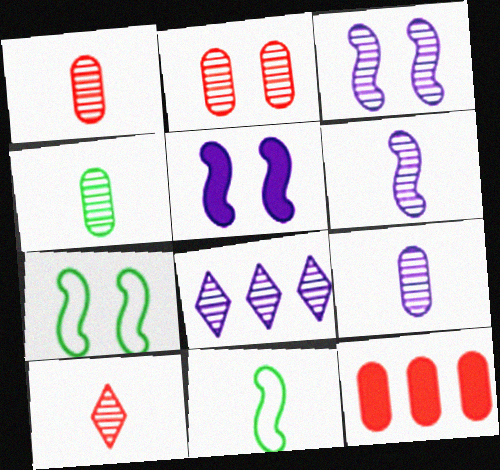[[1, 4, 9], 
[3, 8, 9], 
[4, 6, 10]]